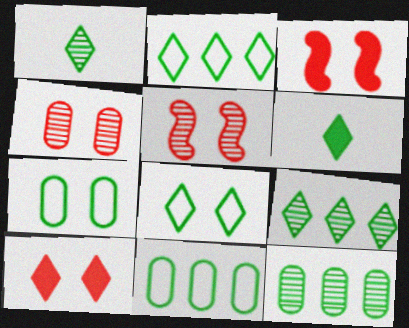[[6, 8, 9]]